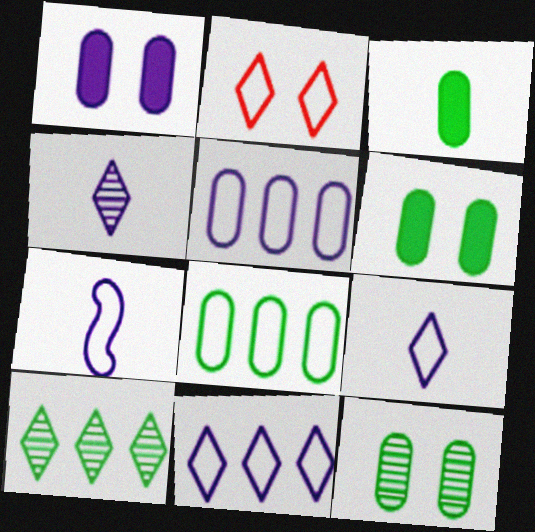[[2, 7, 8], 
[3, 8, 12]]